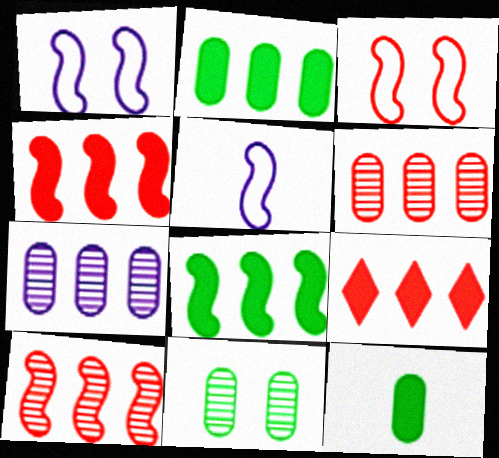[[5, 9, 11]]